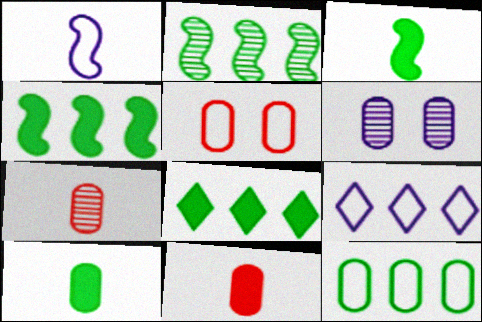[[2, 8, 12], 
[6, 11, 12]]